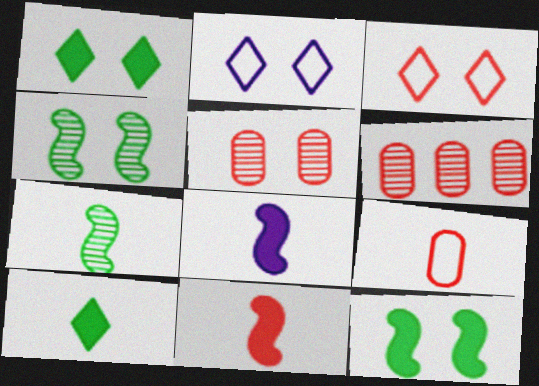[[2, 5, 12], 
[3, 6, 11]]